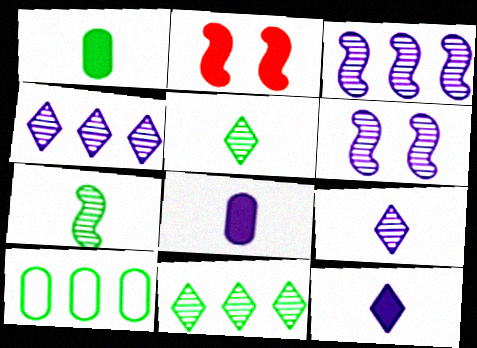[[2, 9, 10]]